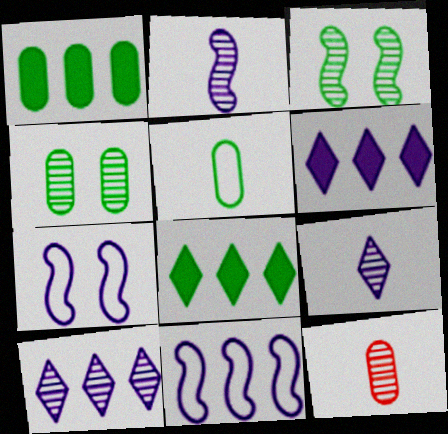[[1, 4, 5], 
[3, 5, 8], 
[3, 10, 12], 
[7, 8, 12]]